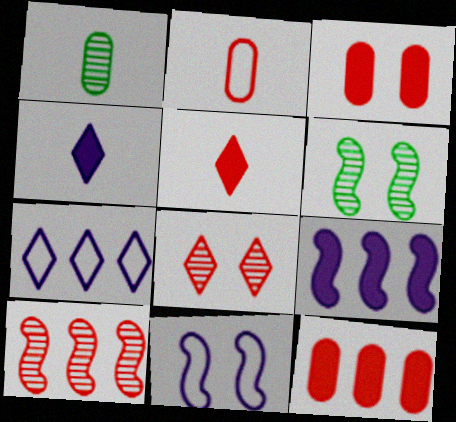[]